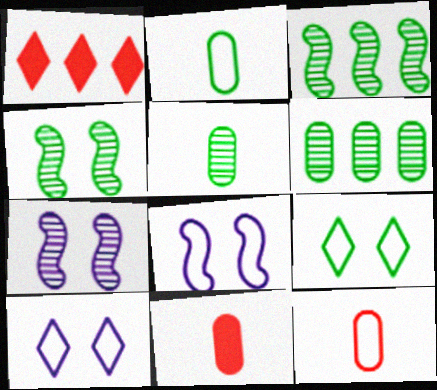[[1, 2, 7], 
[1, 5, 8], 
[3, 10, 11]]